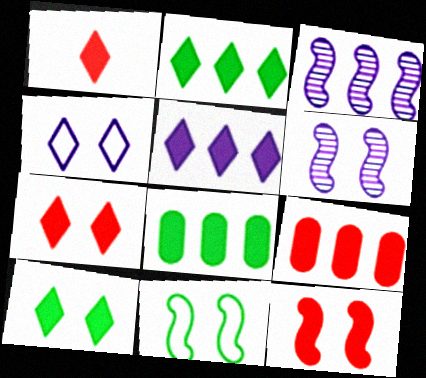[[1, 5, 10], 
[1, 9, 12], 
[6, 11, 12]]